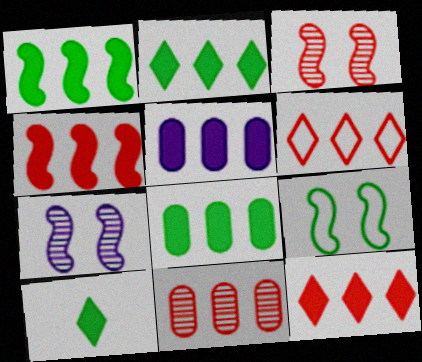[[1, 2, 8], 
[1, 5, 12], 
[2, 4, 5], 
[4, 6, 11]]